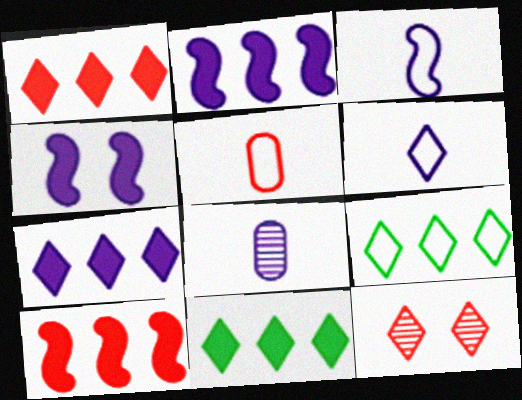[[1, 7, 11], 
[5, 10, 12], 
[6, 11, 12]]